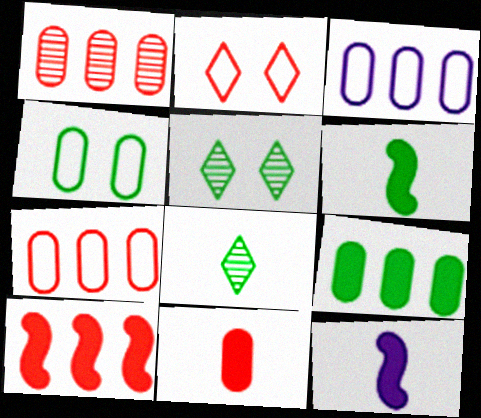[[1, 3, 9], 
[5, 7, 12]]